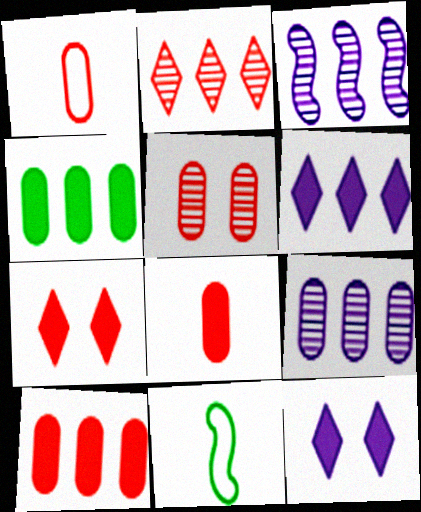[[1, 5, 10], 
[5, 6, 11], 
[7, 9, 11]]